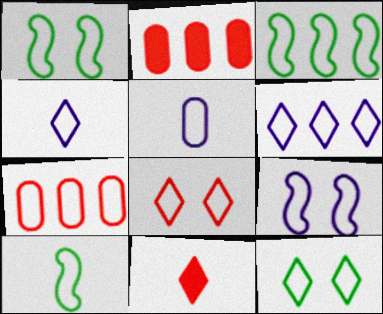[[1, 3, 10], 
[1, 4, 7], 
[3, 5, 8], 
[3, 6, 7], 
[5, 6, 9]]